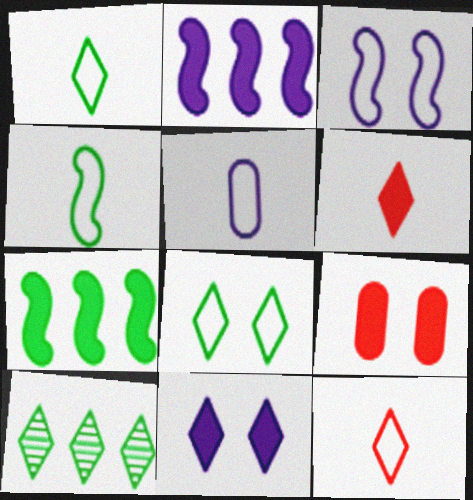[[4, 5, 12], 
[10, 11, 12]]